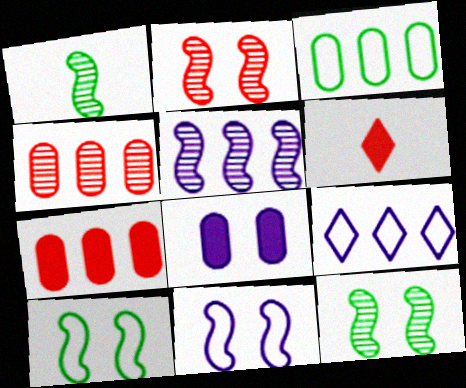[[1, 2, 5]]